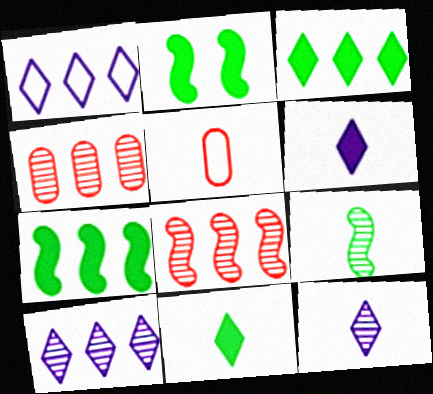[[1, 4, 7], 
[2, 5, 10], 
[5, 6, 9]]